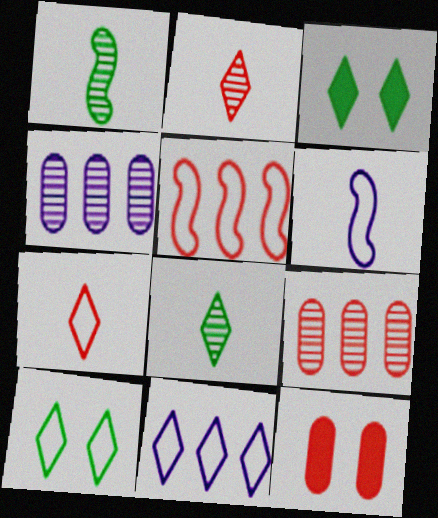[[1, 11, 12], 
[2, 3, 11], 
[2, 5, 12], 
[3, 6, 9], 
[7, 10, 11]]